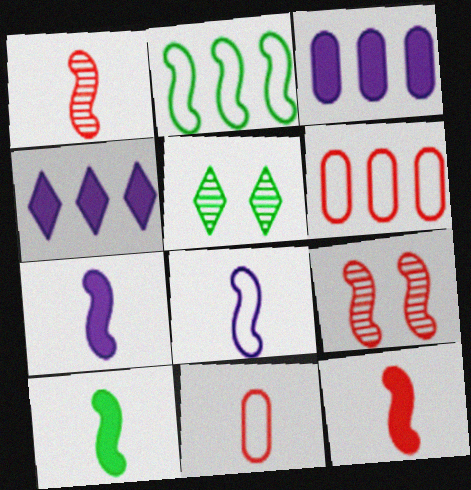[[1, 8, 10], 
[2, 7, 9], 
[5, 6, 7], 
[7, 10, 12]]